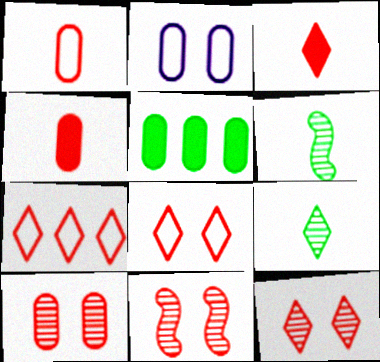[[3, 7, 12], 
[4, 7, 11], 
[10, 11, 12]]